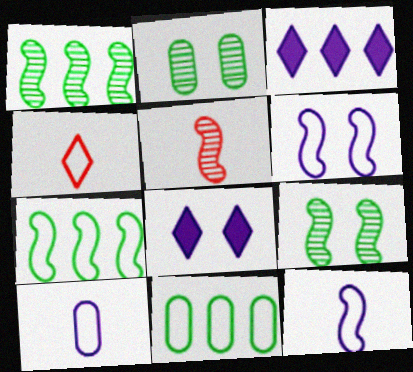[[4, 6, 11], 
[5, 8, 11]]